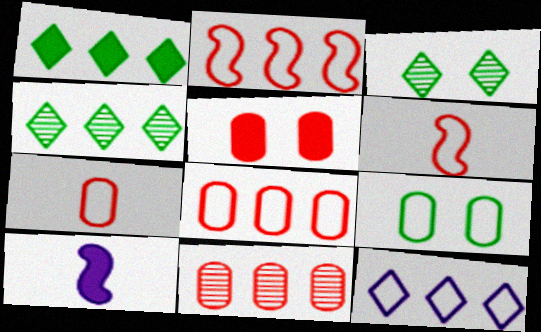[[1, 5, 10], 
[3, 8, 10], 
[5, 7, 11], 
[6, 9, 12]]